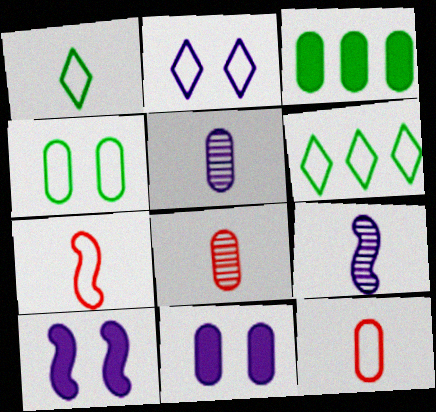[[6, 8, 10]]